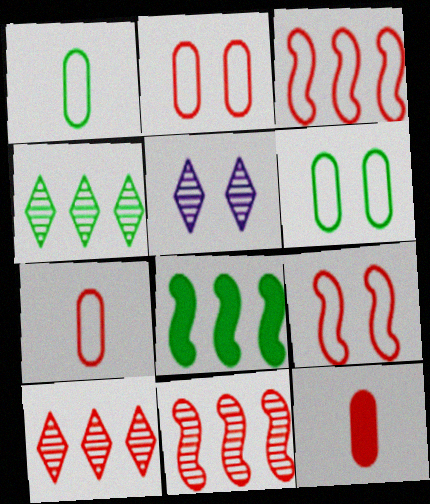[[5, 7, 8], 
[9, 10, 12]]